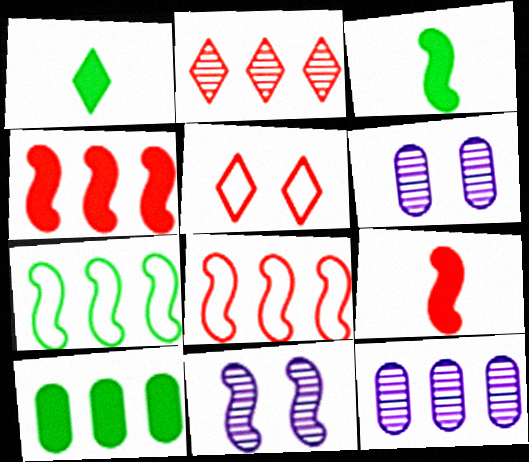[[1, 6, 8], 
[3, 5, 12], 
[3, 8, 11], 
[7, 9, 11]]